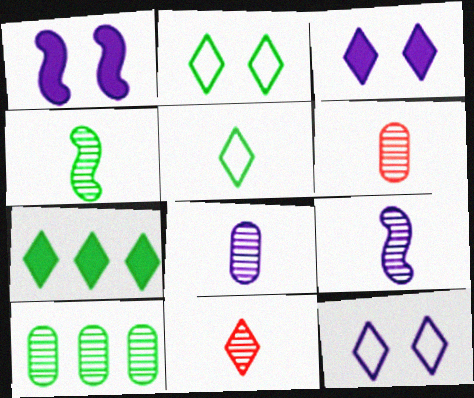[[4, 8, 11], 
[7, 11, 12]]